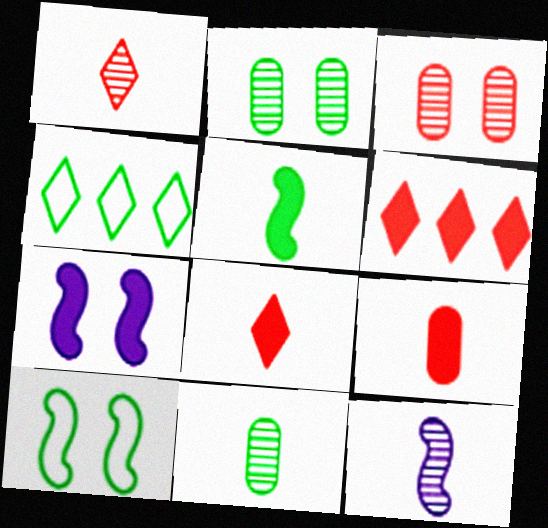[[1, 11, 12], 
[2, 4, 5]]